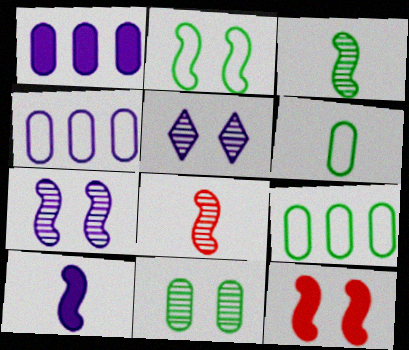[[2, 7, 12], 
[4, 5, 10]]